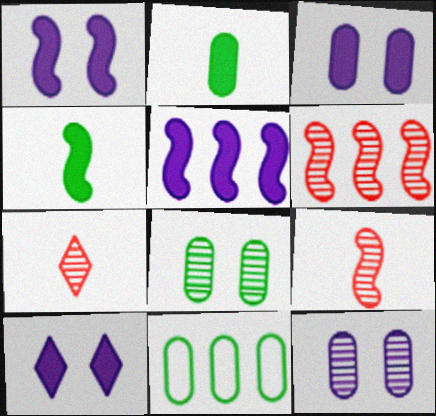[[1, 3, 10], 
[1, 7, 11], 
[2, 8, 11], 
[9, 10, 11]]